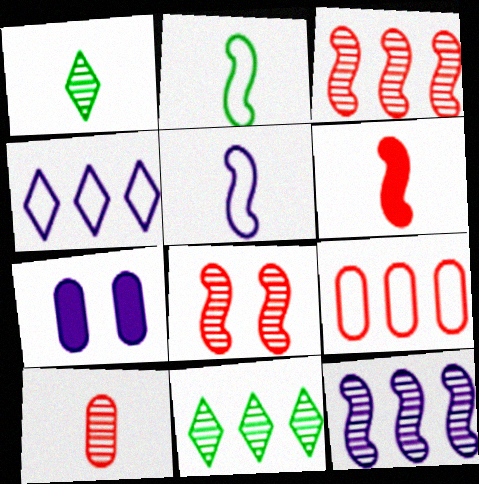[]